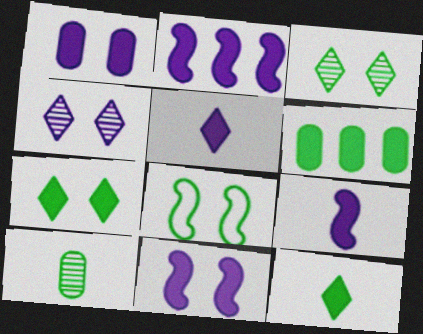[[1, 2, 5], 
[2, 9, 11]]